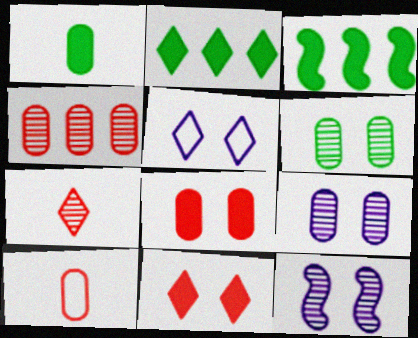[[2, 5, 7], 
[2, 10, 12], 
[4, 8, 10]]